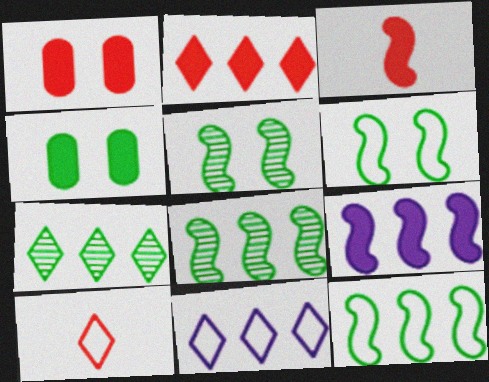[[1, 2, 3], 
[2, 7, 11]]